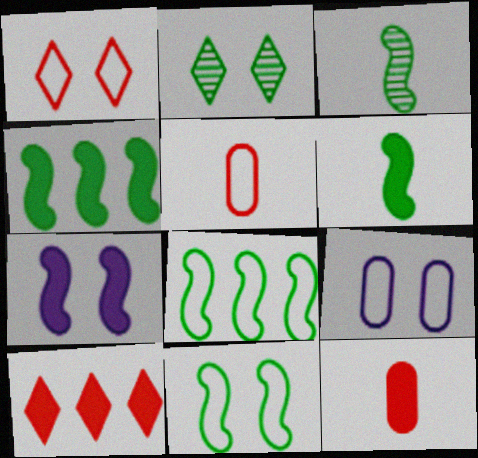[[1, 9, 11], 
[3, 4, 11], 
[3, 9, 10]]